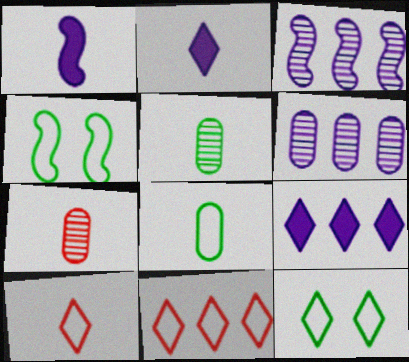[[1, 5, 10], 
[4, 7, 9]]